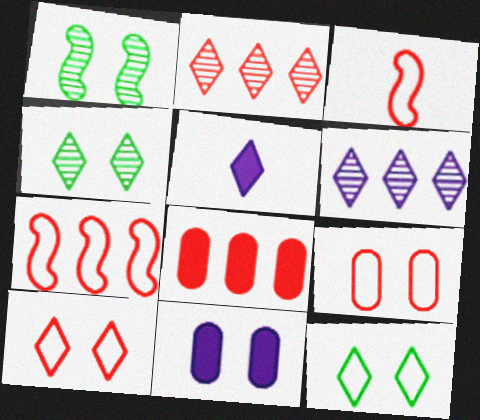[[1, 10, 11], 
[2, 5, 12], 
[2, 7, 8]]